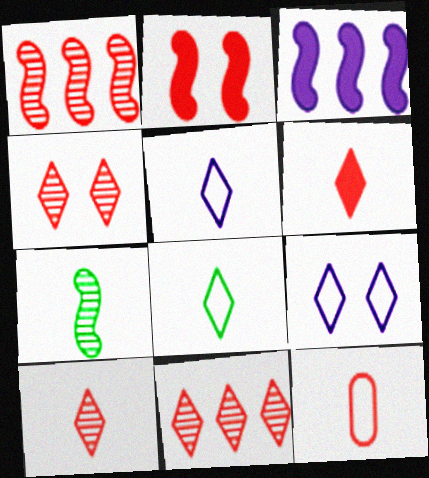[[2, 11, 12], 
[4, 10, 11]]